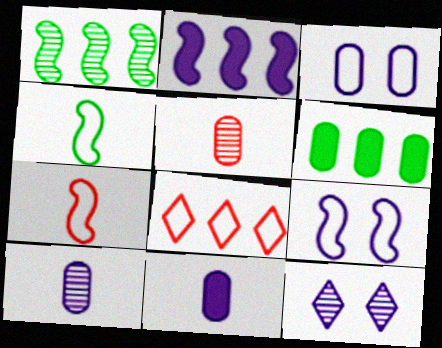[[1, 5, 12], 
[3, 4, 8], 
[3, 5, 6], 
[6, 7, 12]]